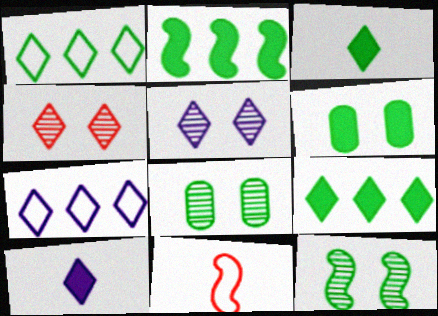[[1, 4, 10], 
[2, 3, 6], 
[3, 4, 7], 
[5, 7, 10]]